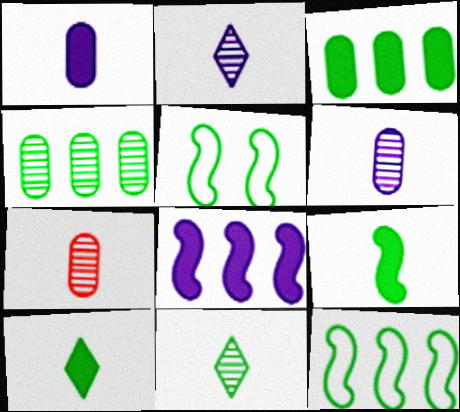[[3, 5, 11], 
[4, 5, 10]]